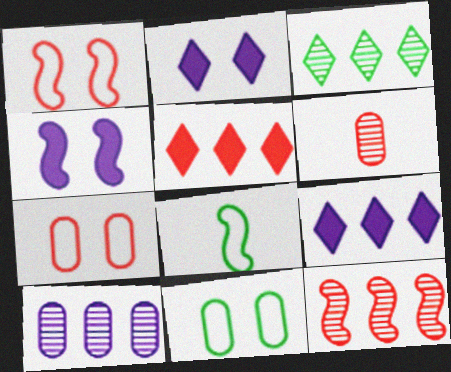[[1, 5, 6], 
[3, 10, 12], 
[4, 8, 12]]